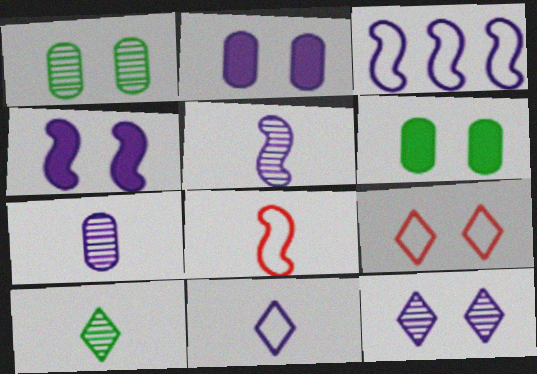[[1, 4, 9], 
[3, 4, 5]]